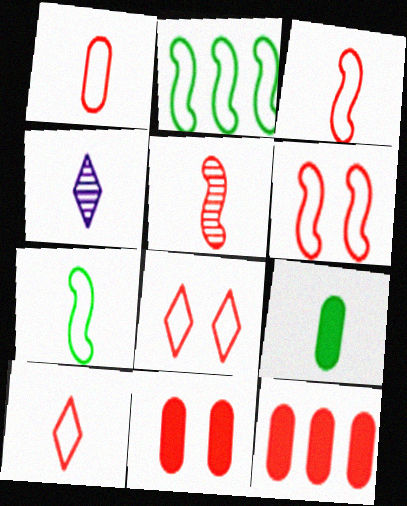[[1, 3, 10], 
[2, 4, 11], 
[3, 4, 9], 
[5, 8, 12]]